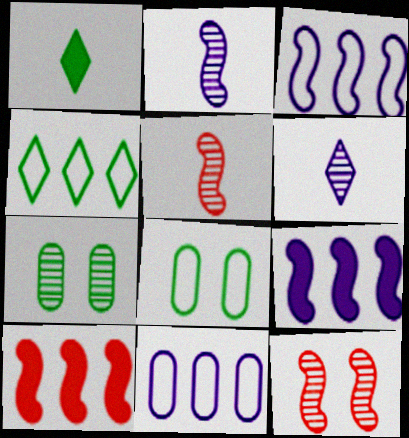[[1, 11, 12], 
[6, 8, 10]]